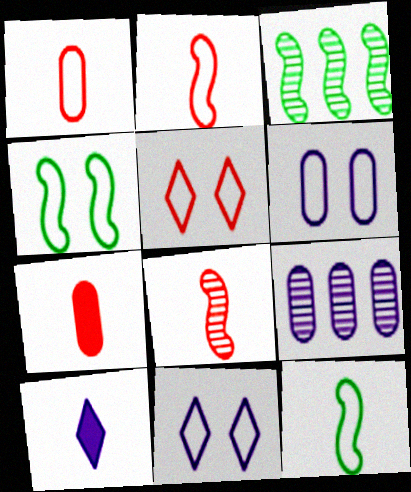[[3, 7, 11], 
[4, 5, 6]]